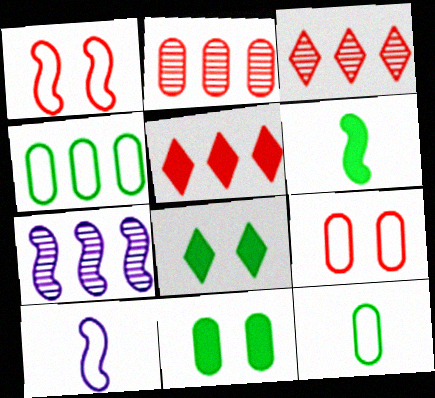[[1, 6, 7], 
[2, 8, 10], 
[3, 10, 11], 
[4, 5, 7]]